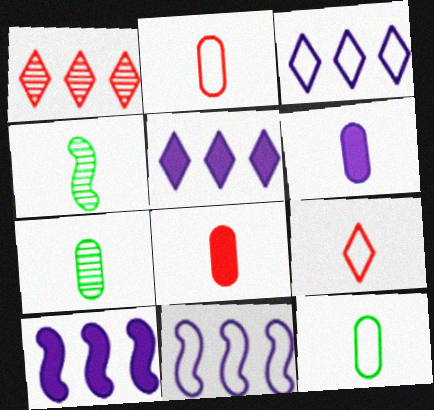[[2, 6, 7], 
[4, 6, 9]]